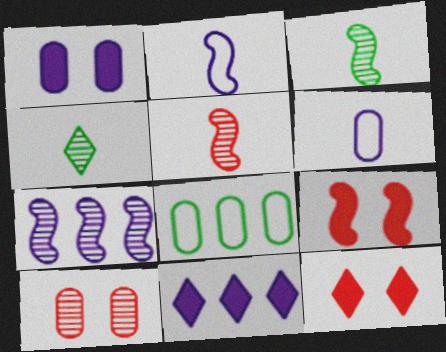[[4, 7, 10]]